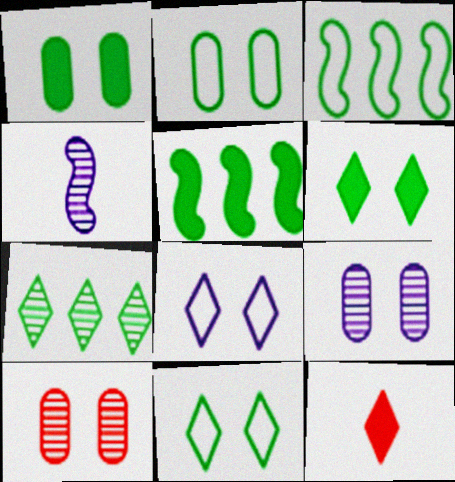[[3, 9, 12], 
[4, 7, 10], 
[7, 8, 12]]